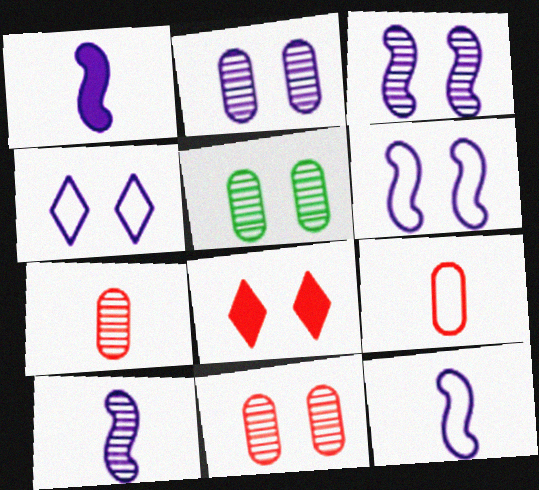[[1, 10, 12], 
[2, 5, 11], 
[5, 6, 8]]